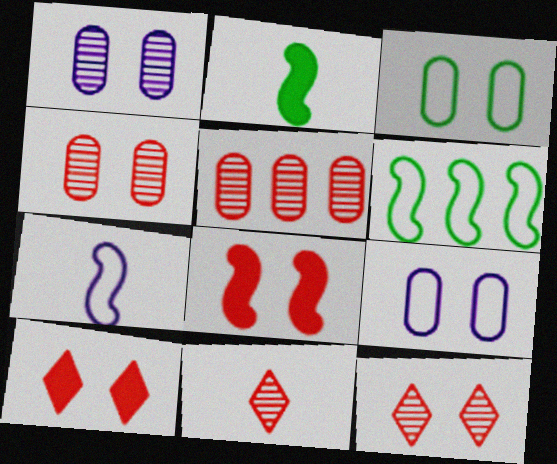[]